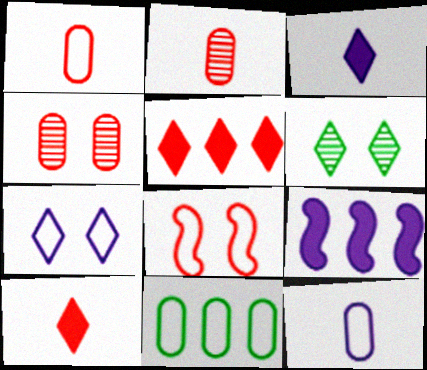[[1, 6, 9], 
[2, 5, 8]]